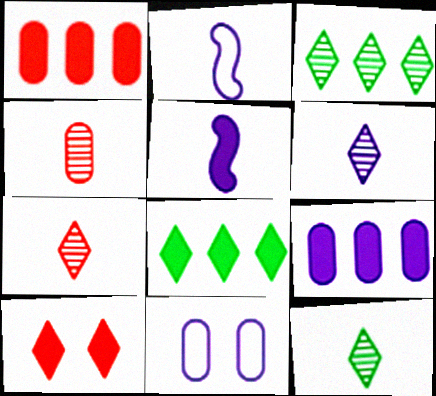[[6, 7, 12]]